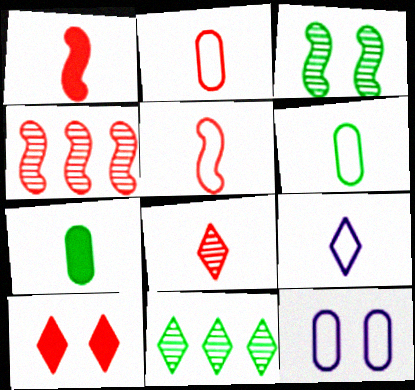[[1, 2, 8], 
[1, 11, 12], 
[2, 4, 10], 
[3, 10, 12], 
[5, 6, 9], 
[9, 10, 11]]